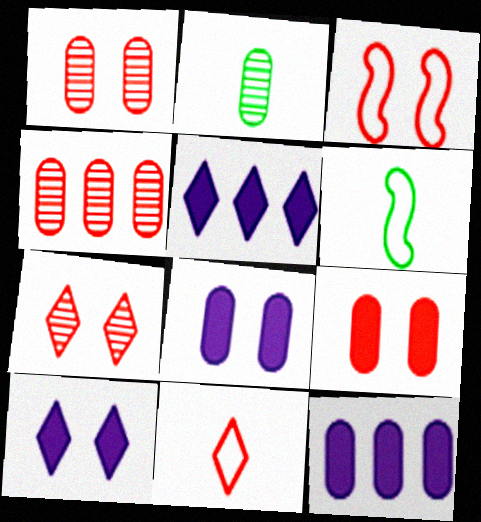[[1, 5, 6], 
[2, 3, 5], 
[3, 7, 9], 
[4, 6, 10], 
[6, 7, 12]]